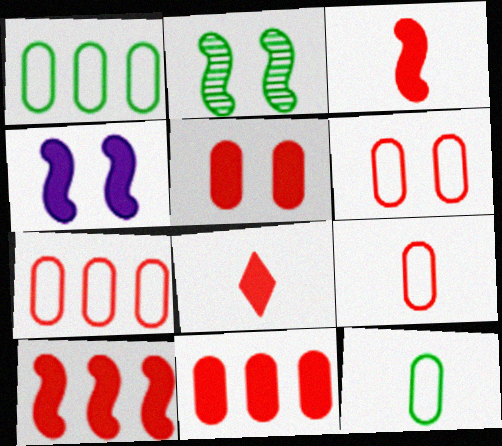[[5, 8, 10], 
[6, 7, 9]]